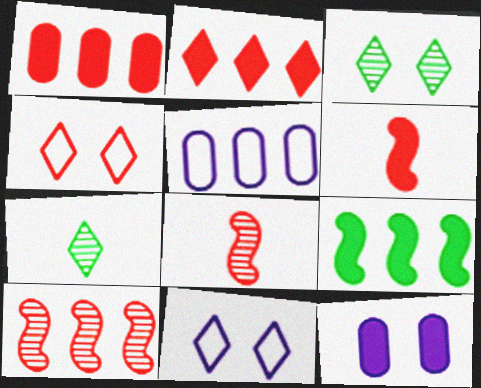[[1, 4, 8], 
[2, 7, 11], 
[3, 5, 6]]